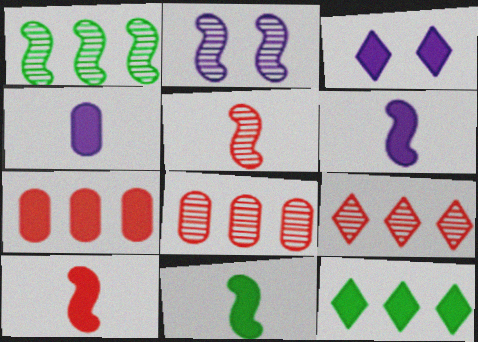[[1, 2, 5], 
[3, 7, 11], 
[6, 10, 11]]